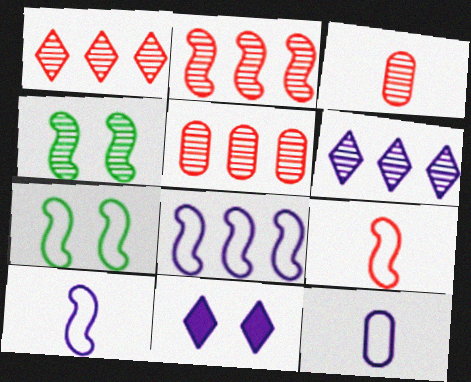[[1, 2, 5], 
[3, 4, 6], 
[7, 8, 9]]